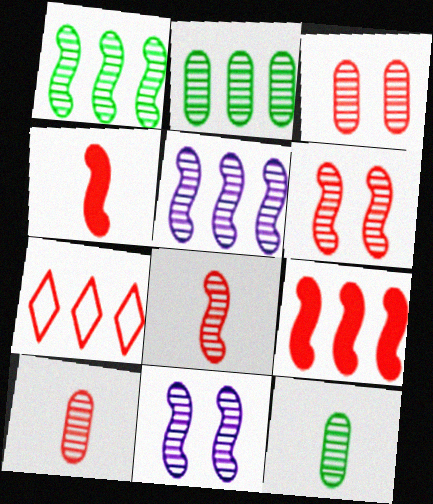[[1, 8, 11], 
[3, 4, 7]]